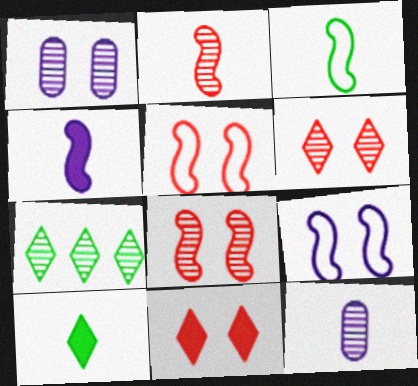[[1, 2, 7], 
[2, 3, 4], 
[7, 8, 12]]